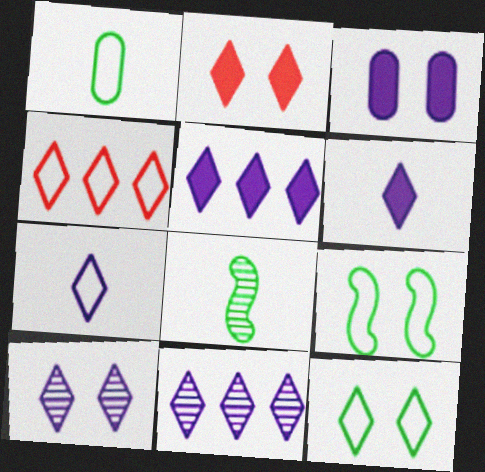[[2, 10, 12], 
[3, 4, 8], 
[4, 7, 12], 
[5, 7, 10]]